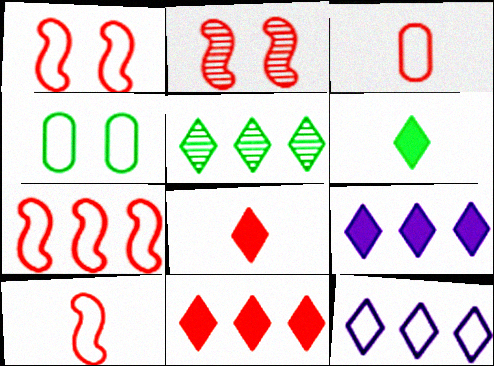[[1, 7, 10], 
[2, 3, 11], 
[4, 10, 12], 
[5, 11, 12]]